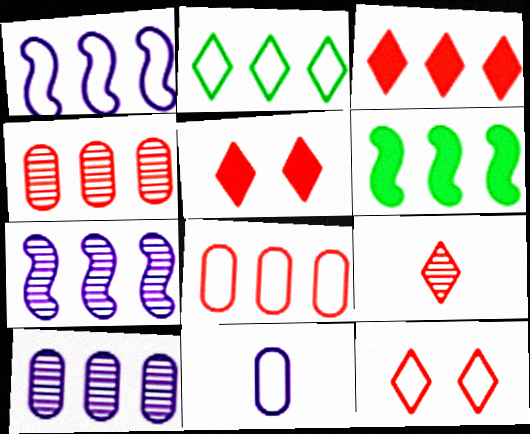[[1, 2, 8], 
[3, 9, 12]]